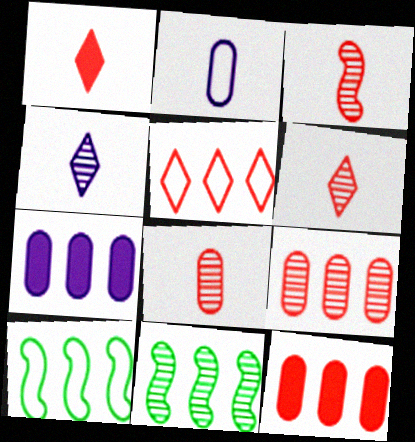[[3, 6, 8], 
[5, 7, 11]]